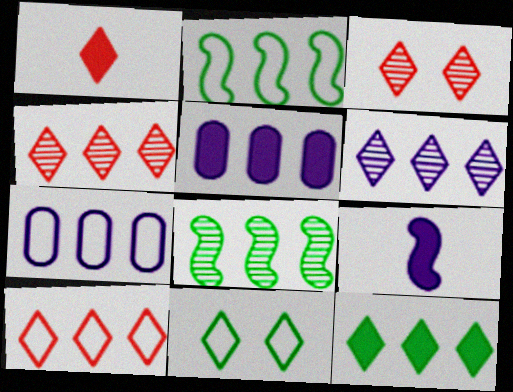[[1, 3, 10], 
[1, 6, 11], 
[2, 4, 5], 
[2, 7, 10], 
[5, 8, 10], 
[6, 10, 12]]